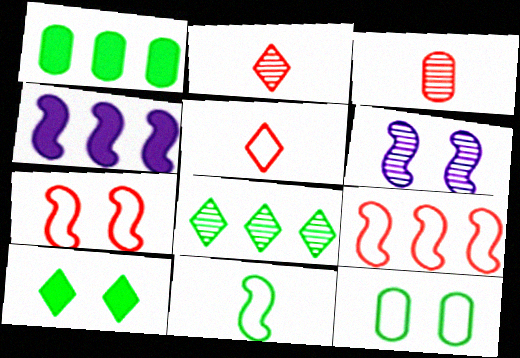[[1, 5, 6], 
[2, 4, 12], 
[3, 6, 8]]